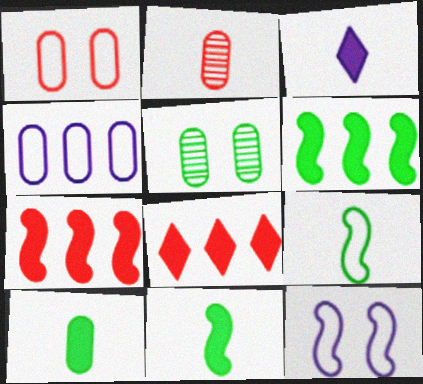[[2, 3, 9]]